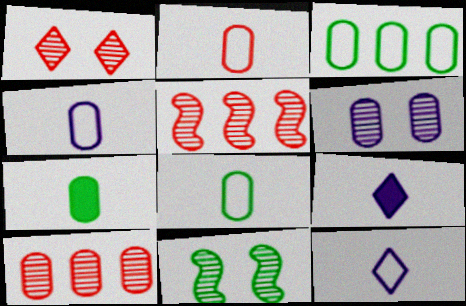[[1, 6, 11], 
[2, 4, 8]]